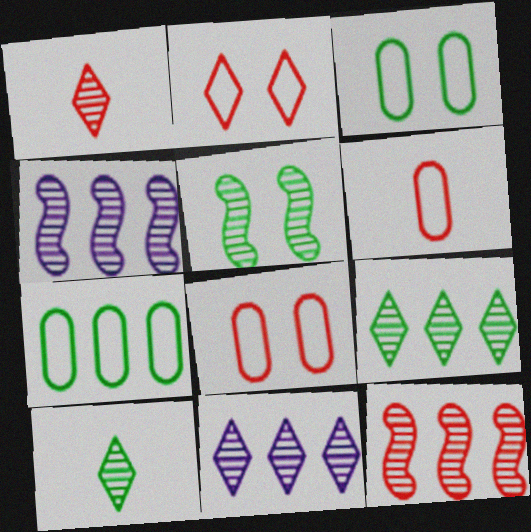[]